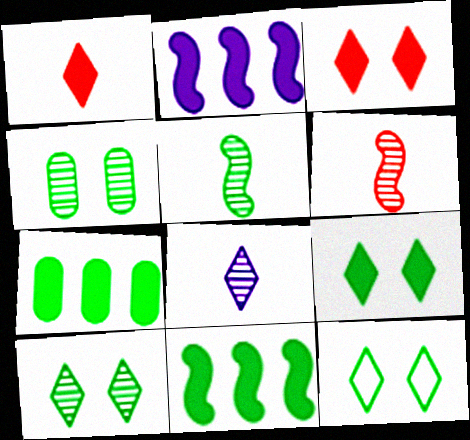[[5, 7, 12], 
[9, 10, 12]]